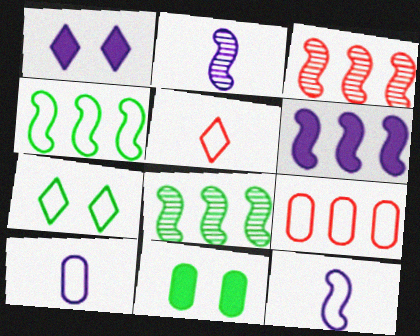[[3, 4, 6], 
[7, 9, 12]]